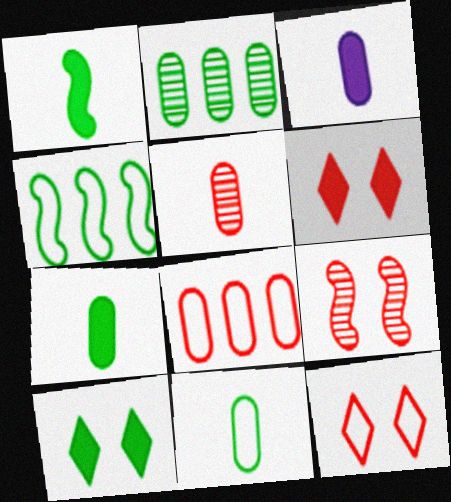[[3, 5, 11]]